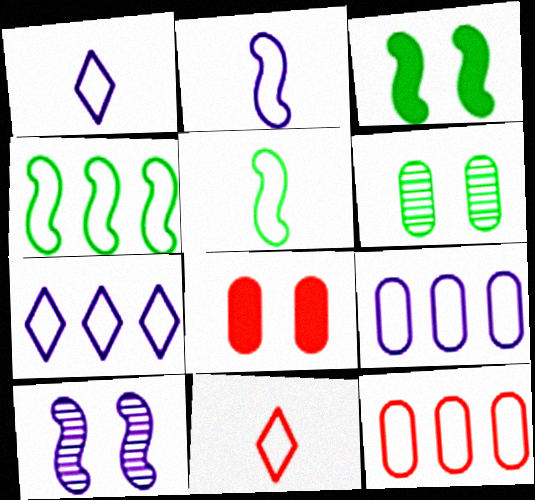[[4, 7, 12]]